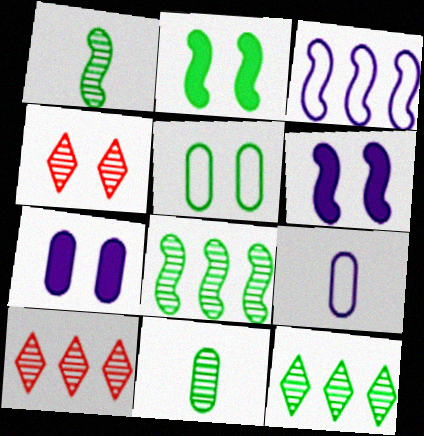[[2, 9, 10], 
[4, 5, 6]]